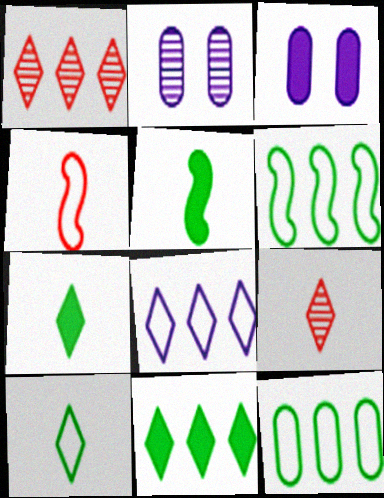[[1, 8, 11], 
[2, 4, 11], 
[3, 6, 9]]